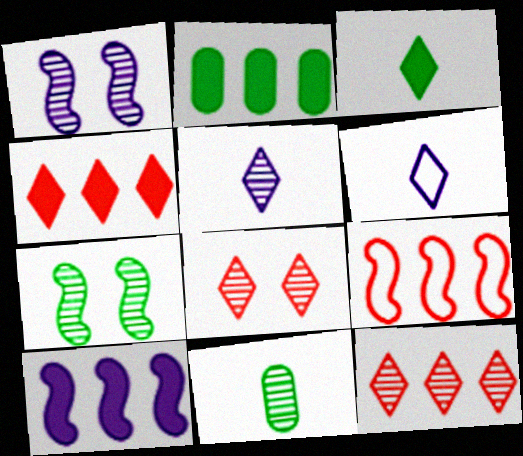[[1, 11, 12], 
[2, 4, 10]]